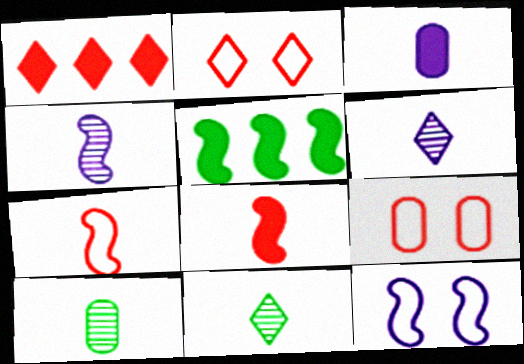[[1, 10, 12], 
[3, 7, 11], 
[5, 6, 9]]